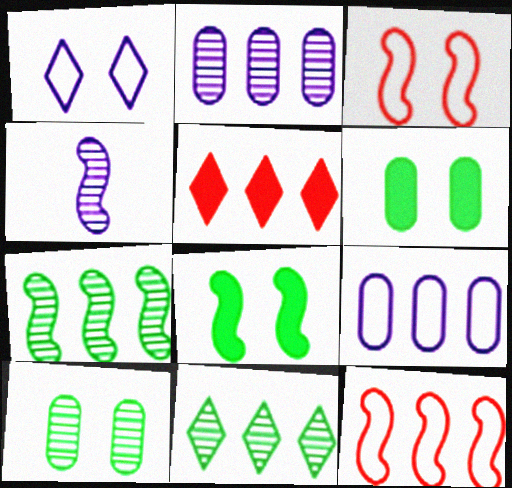[[4, 8, 12], 
[5, 7, 9]]